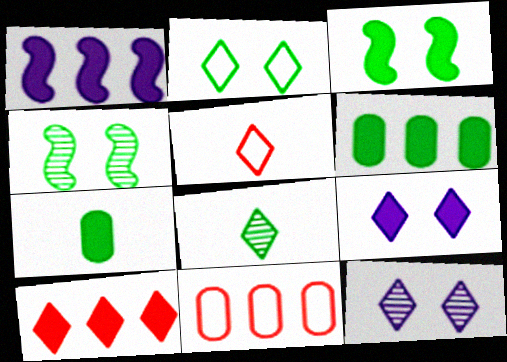[[1, 6, 10]]